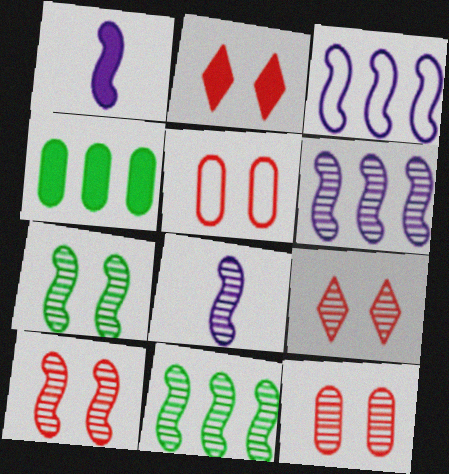[[1, 2, 4], 
[2, 5, 10], 
[8, 10, 11], 
[9, 10, 12]]